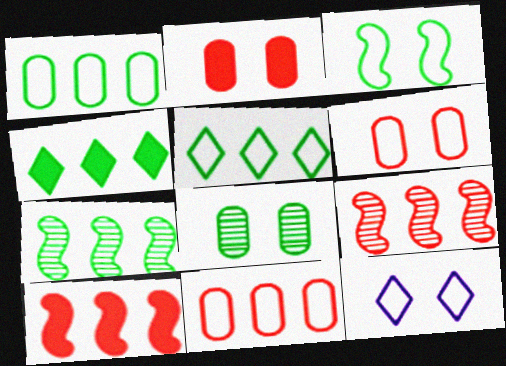[[1, 4, 7], 
[3, 6, 12]]